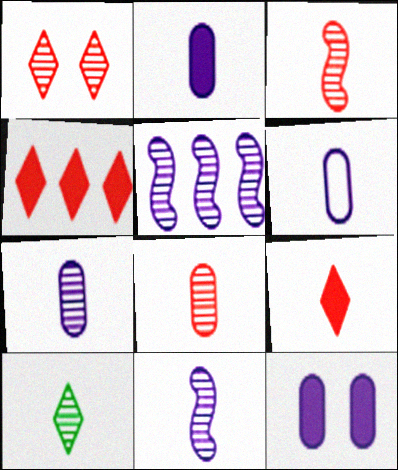[[2, 6, 7], 
[3, 7, 10], 
[8, 10, 11]]